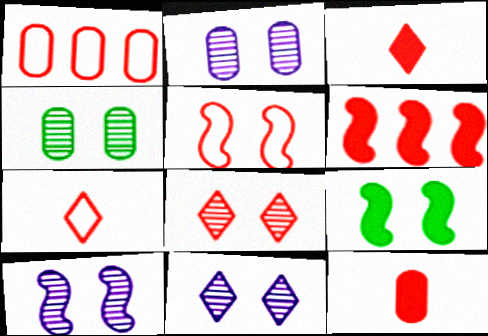[[1, 5, 7], 
[2, 10, 11], 
[4, 8, 10], 
[5, 9, 10]]